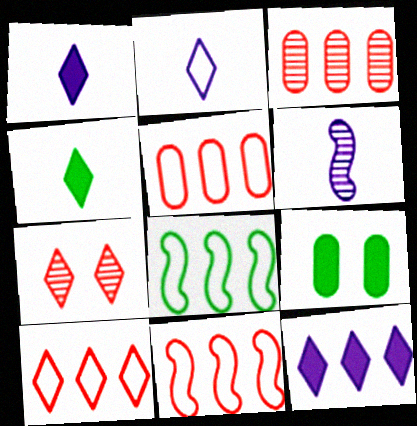[[3, 8, 12], 
[5, 10, 11], 
[6, 9, 10]]